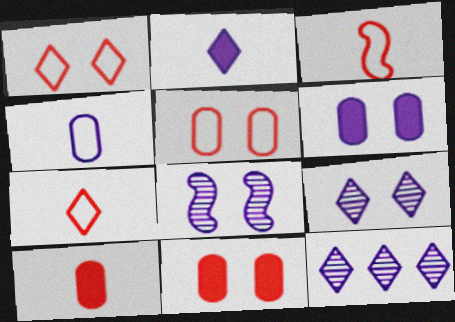[]